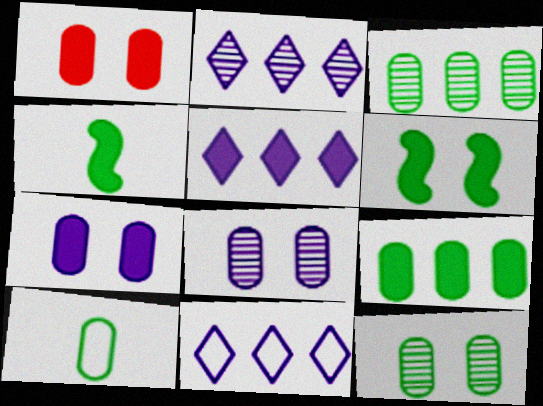[[1, 4, 5], 
[2, 5, 11], 
[9, 10, 12]]